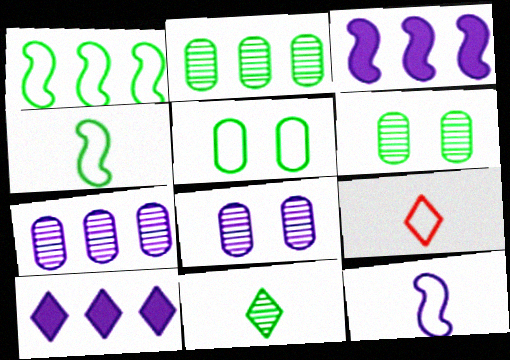[[3, 6, 9], 
[8, 10, 12]]